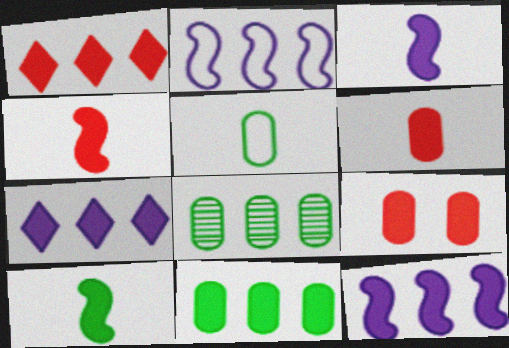[[1, 2, 8], 
[1, 4, 9], 
[1, 11, 12], 
[3, 4, 10], 
[7, 9, 10]]